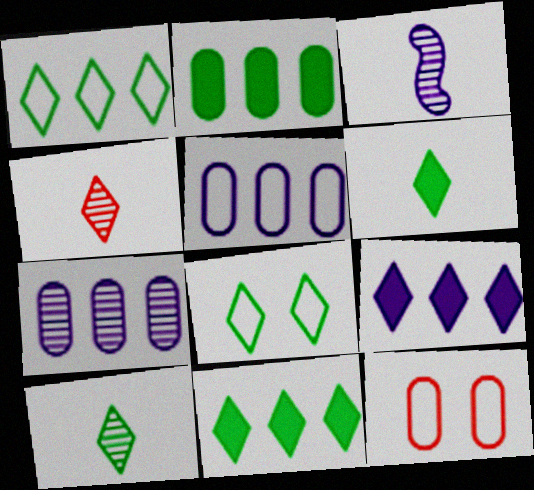[[3, 11, 12], 
[4, 8, 9], 
[8, 10, 11]]